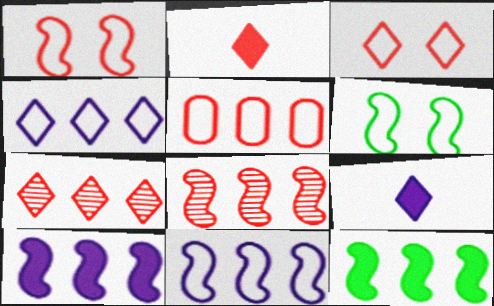[[2, 3, 7], 
[8, 11, 12]]